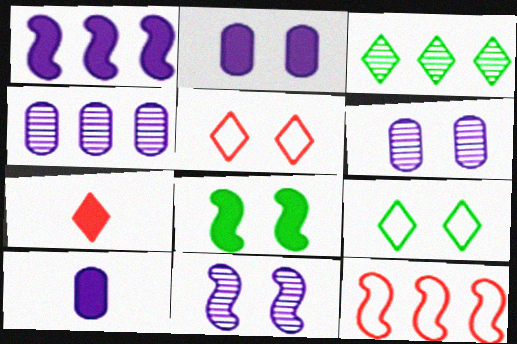[[5, 6, 8]]